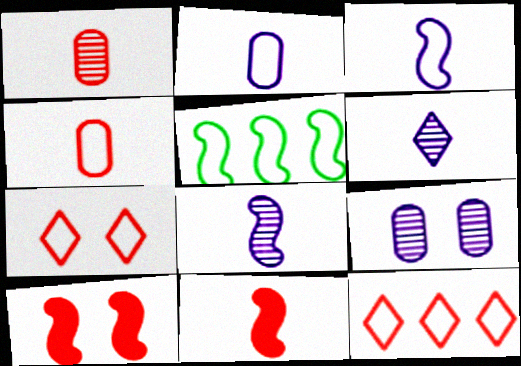[[1, 10, 12], 
[2, 5, 7], 
[5, 8, 10]]